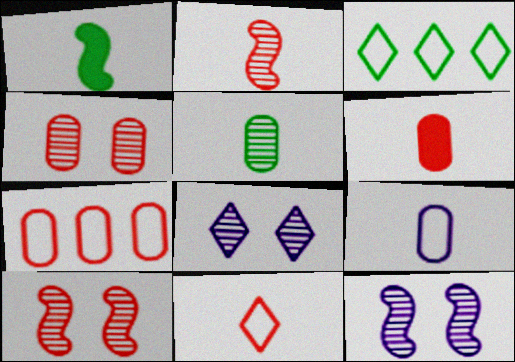[[1, 7, 8], 
[2, 6, 11], 
[3, 6, 12], 
[4, 6, 7], 
[5, 6, 9]]